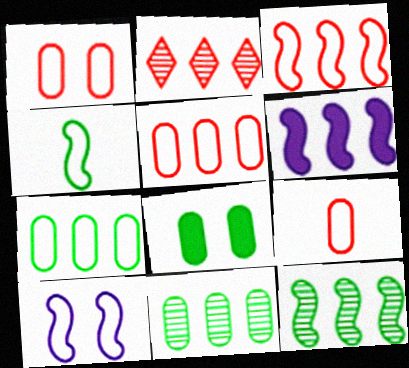[[1, 5, 9], 
[2, 6, 7], 
[3, 4, 10], 
[3, 6, 12]]